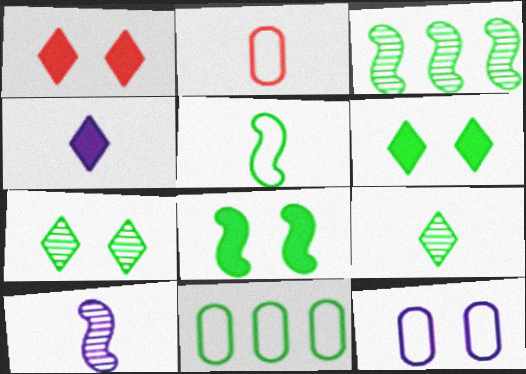[[1, 10, 11], 
[2, 11, 12], 
[3, 5, 8], 
[8, 9, 11]]